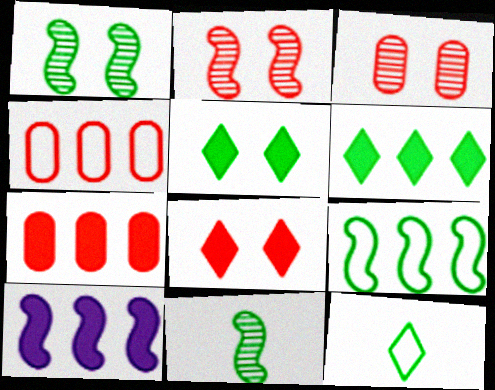[[3, 10, 12], 
[6, 7, 10]]